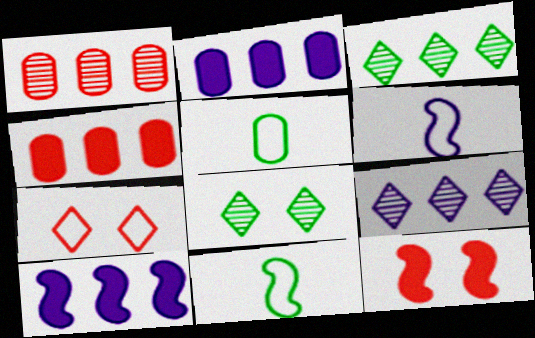[[4, 6, 8], 
[5, 9, 12]]